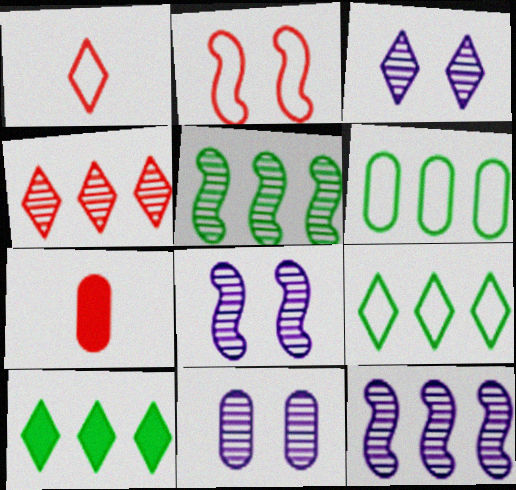[[1, 3, 10], 
[2, 4, 7], 
[3, 8, 11], 
[5, 6, 10], 
[6, 7, 11], 
[7, 8, 9]]